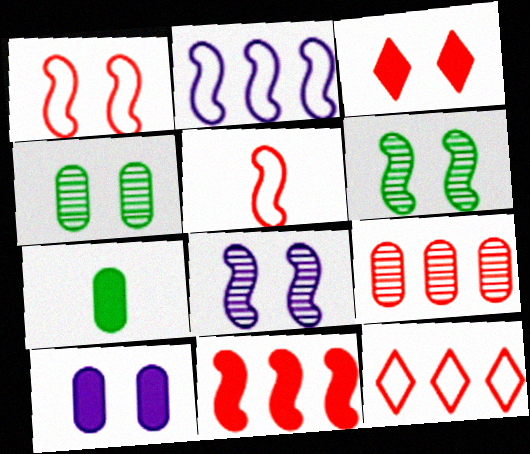[[3, 5, 9], 
[7, 8, 12], 
[9, 11, 12]]